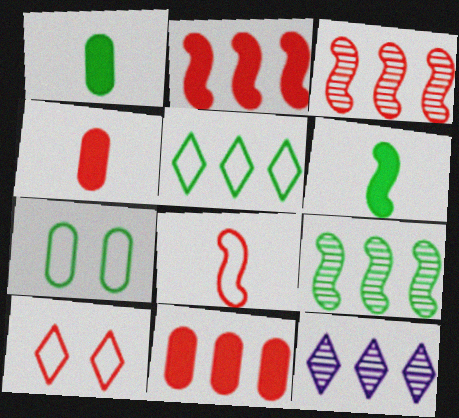[[3, 4, 10]]